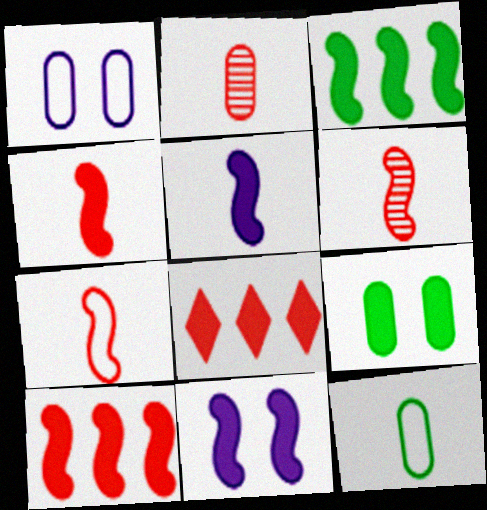[[3, 4, 11], 
[4, 6, 7], 
[5, 8, 9]]